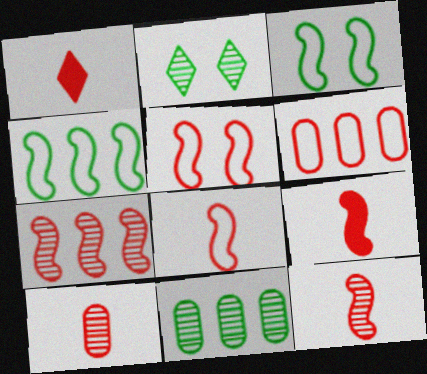[[1, 8, 10], 
[5, 7, 9], 
[8, 9, 12]]